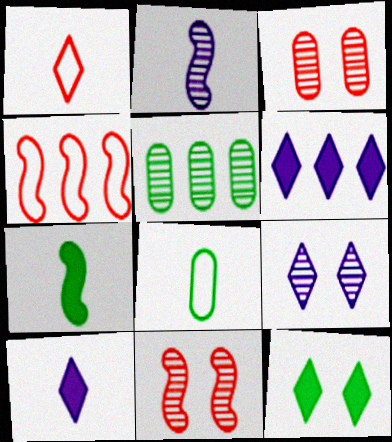[[4, 5, 6], 
[6, 8, 11]]